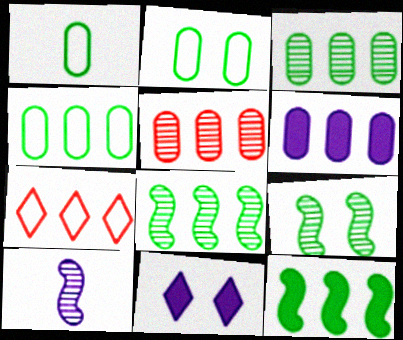[[1, 2, 4], 
[4, 5, 6], 
[6, 7, 8]]